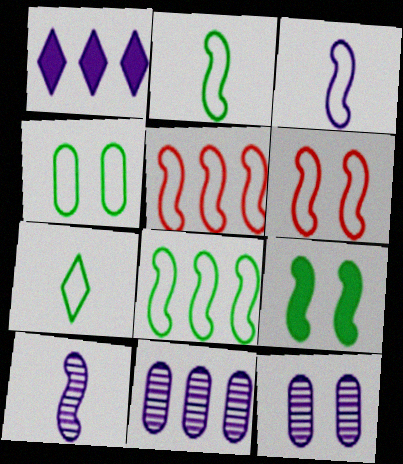[[1, 3, 12], 
[3, 6, 8], 
[4, 7, 8], 
[5, 9, 10]]